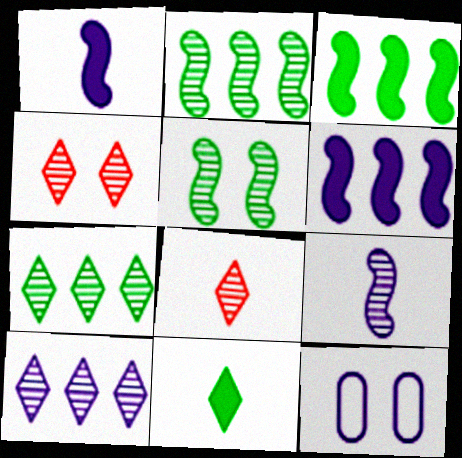[[1, 10, 12], 
[3, 8, 12]]